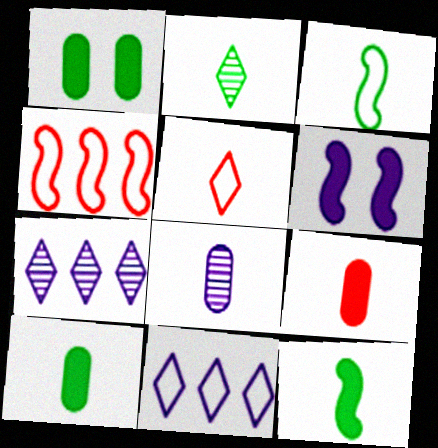[[2, 3, 10], 
[5, 8, 12], 
[6, 8, 11]]